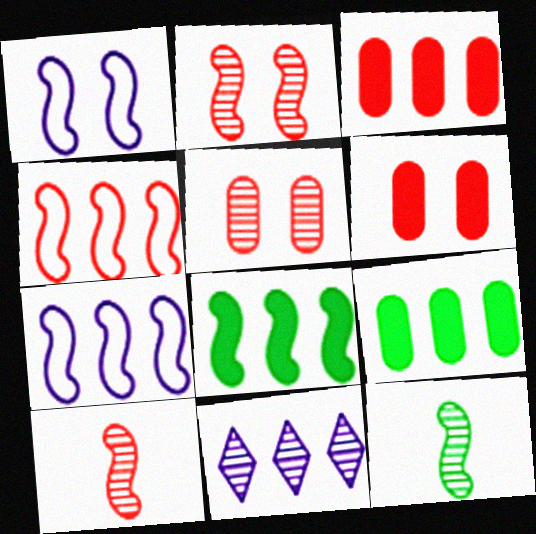[[1, 8, 10], 
[4, 9, 11], 
[5, 11, 12]]